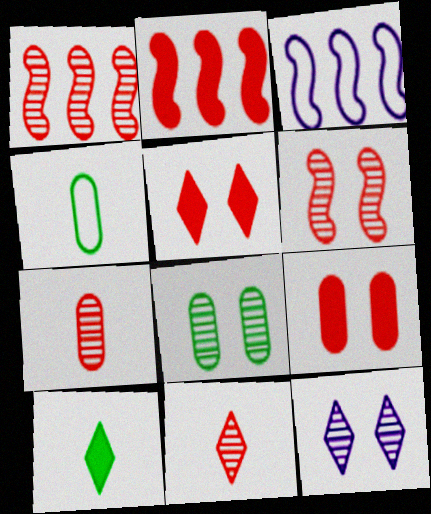[[2, 4, 12], 
[6, 8, 12]]